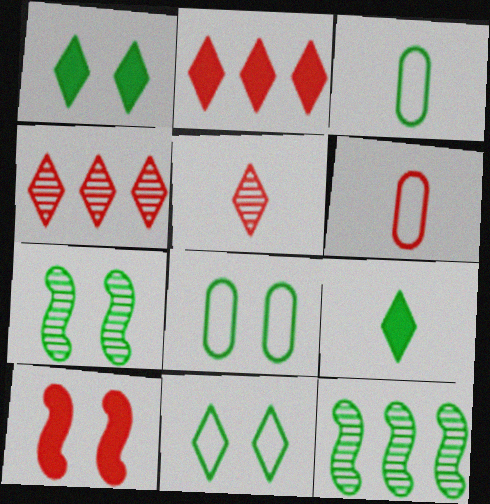[[1, 3, 12], 
[1, 7, 8], 
[4, 6, 10], 
[8, 9, 12]]